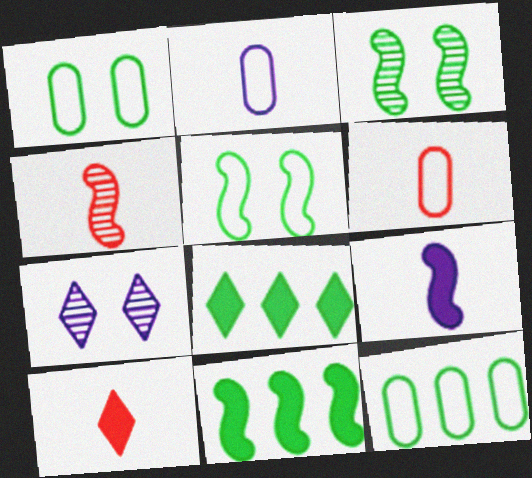[[4, 6, 10], 
[6, 7, 11]]